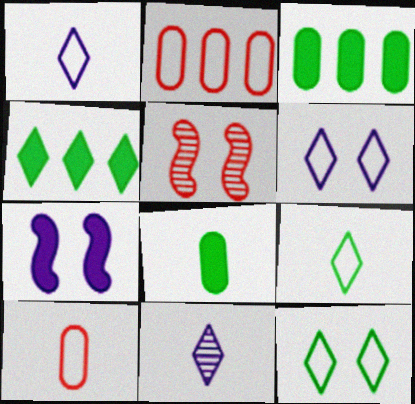[[1, 3, 5]]